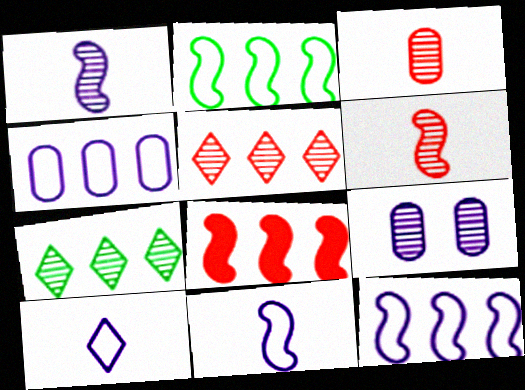[[4, 7, 8], 
[6, 7, 9]]